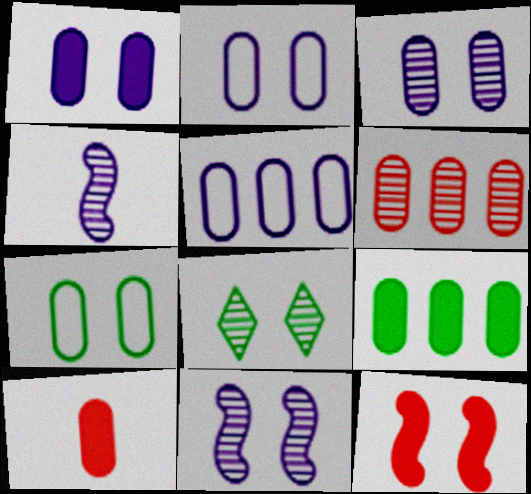[[1, 2, 3], 
[1, 9, 10], 
[2, 8, 12], 
[4, 6, 8], 
[5, 6, 9]]